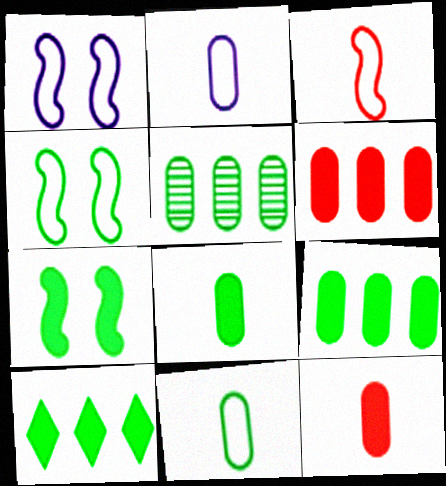[[7, 8, 10]]